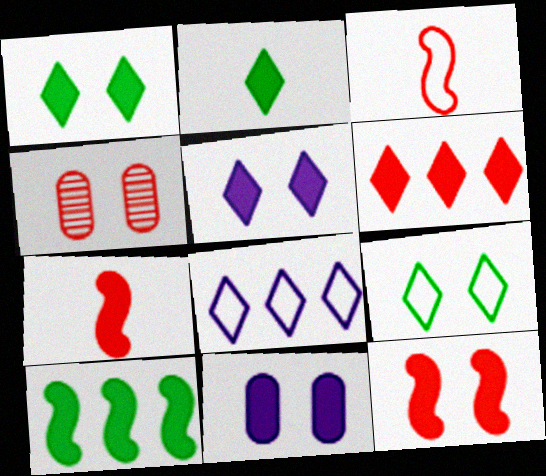[[1, 11, 12], 
[2, 5, 6], 
[3, 4, 6]]